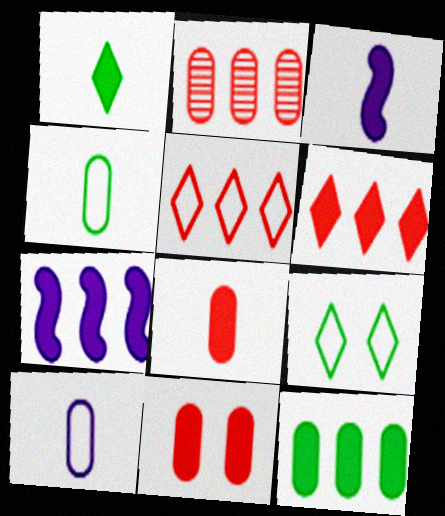[[1, 3, 8], 
[1, 7, 11], 
[2, 3, 9], 
[6, 7, 12]]